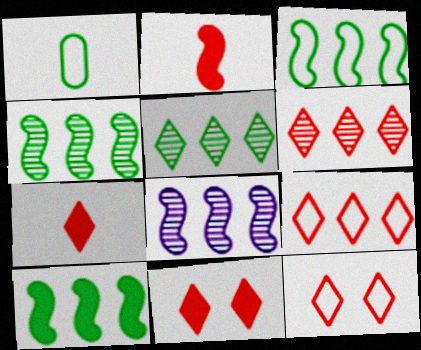[[1, 8, 11], 
[3, 4, 10], 
[6, 7, 12]]